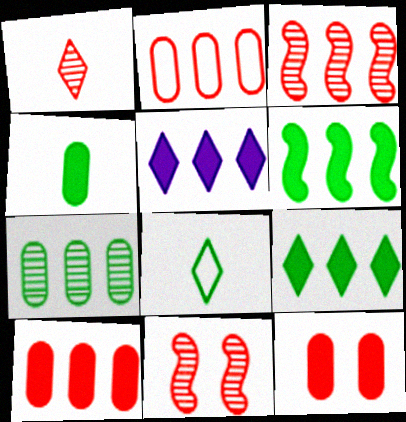[[5, 6, 10]]